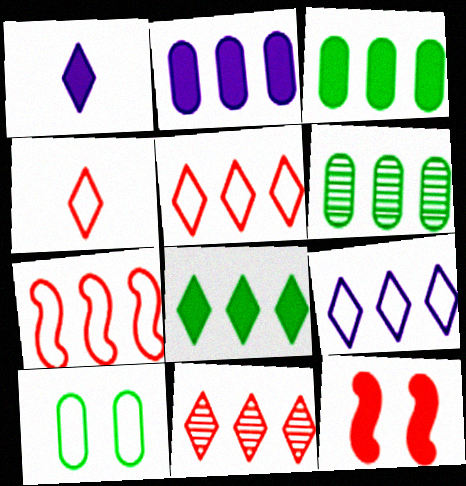[[1, 3, 12], 
[8, 9, 11]]